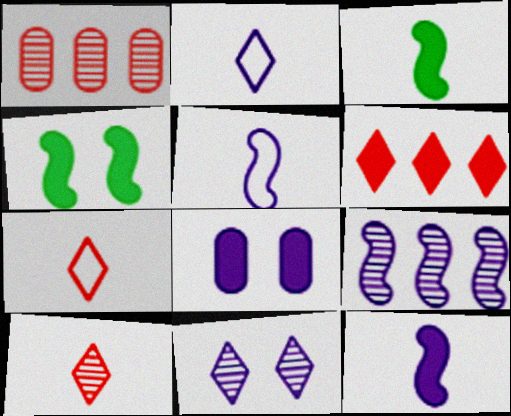[[1, 2, 4], 
[2, 8, 9], 
[3, 6, 8]]